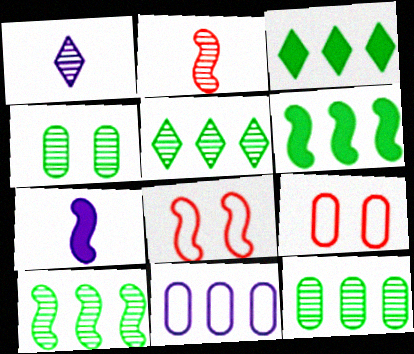[[1, 6, 9], 
[5, 7, 9], 
[5, 10, 12], 
[7, 8, 10]]